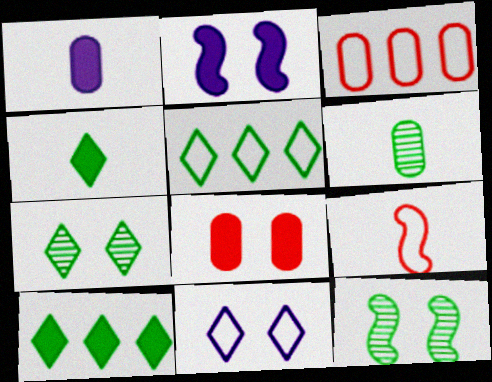[[4, 5, 7], 
[8, 11, 12]]